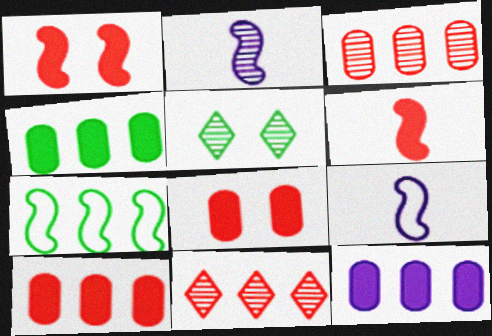[[1, 2, 7], 
[2, 3, 5], 
[4, 10, 12], 
[5, 9, 10], 
[7, 11, 12]]